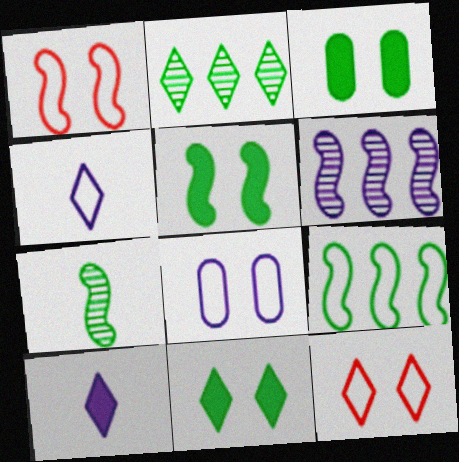[[2, 10, 12], 
[3, 5, 11], 
[5, 7, 9], 
[6, 8, 10]]